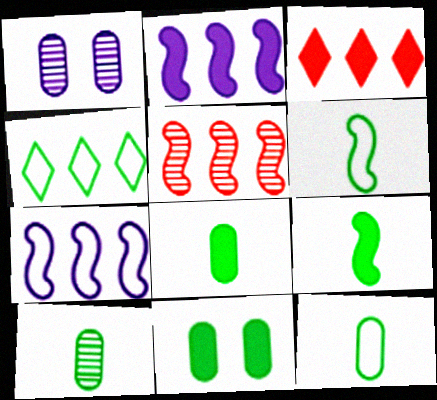[[1, 3, 6], 
[8, 10, 12]]